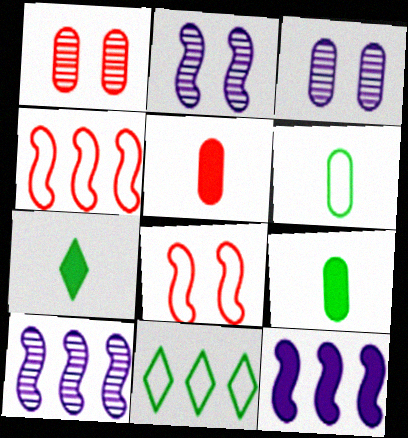[[2, 5, 11], 
[3, 4, 7]]